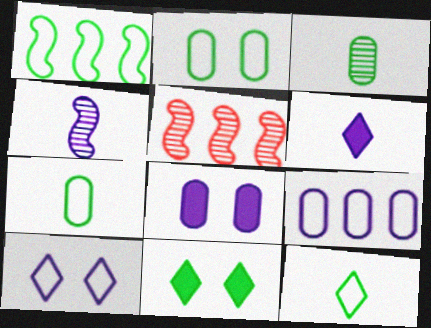[[1, 2, 12], 
[1, 3, 11], 
[2, 5, 6], 
[5, 8, 12]]